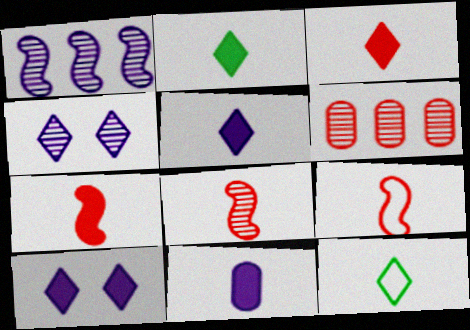[[2, 3, 5], 
[2, 7, 11], 
[7, 8, 9], 
[8, 11, 12]]